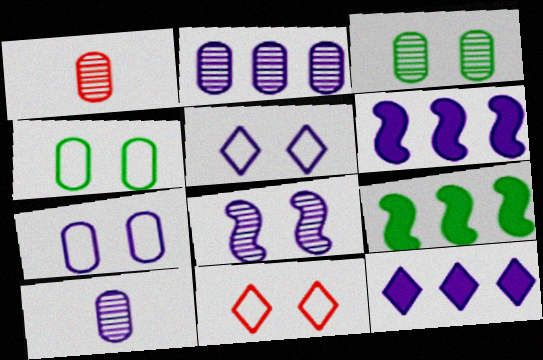[[1, 2, 3], 
[1, 5, 9], 
[5, 6, 10], 
[9, 10, 11]]